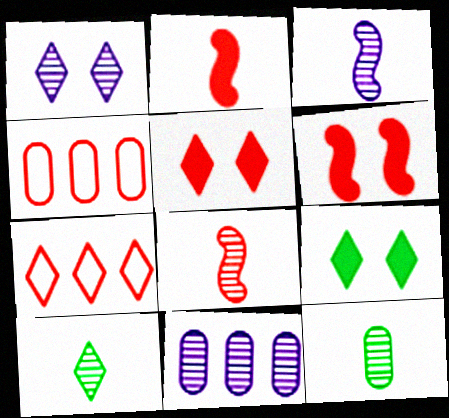[[1, 3, 11], 
[3, 4, 9], 
[4, 5, 8]]